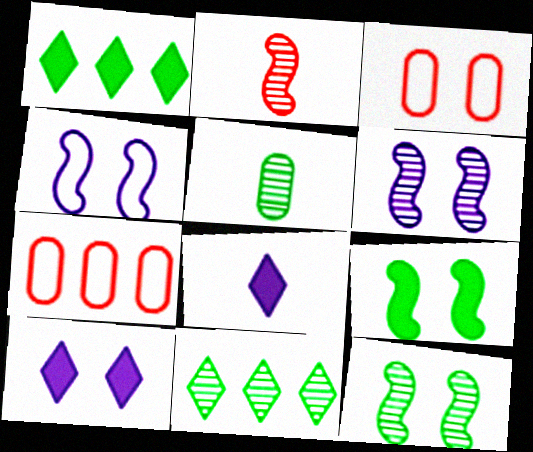[[3, 10, 12], 
[5, 11, 12], 
[7, 8, 12]]